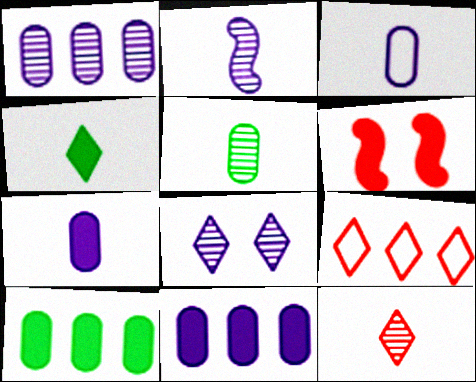[[1, 2, 8], 
[2, 5, 12], 
[4, 6, 11], 
[4, 8, 9]]